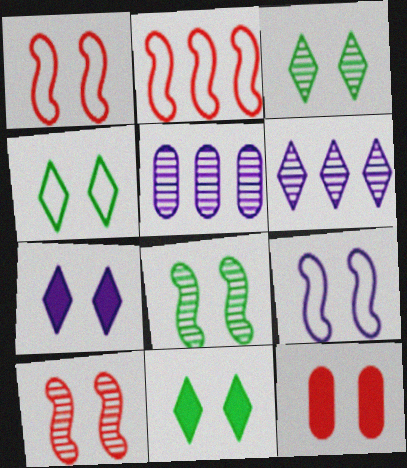[[3, 4, 11], 
[3, 9, 12]]